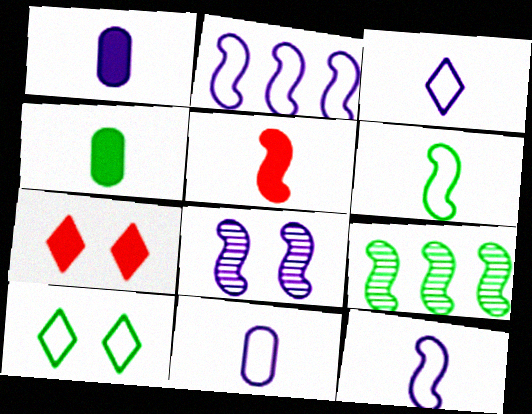[[3, 11, 12], 
[4, 9, 10], 
[7, 9, 11]]